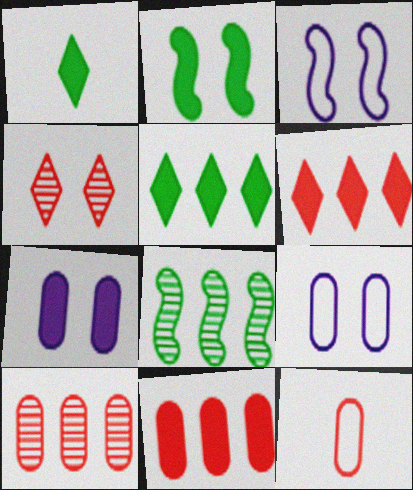[[1, 3, 10], 
[2, 4, 9]]